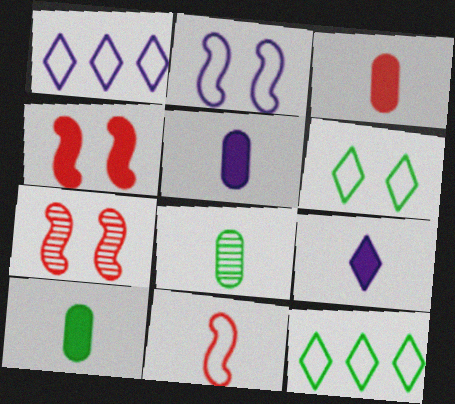[[1, 4, 8], 
[1, 7, 10], 
[3, 5, 10], 
[5, 7, 12], 
[8, 9, 11]]